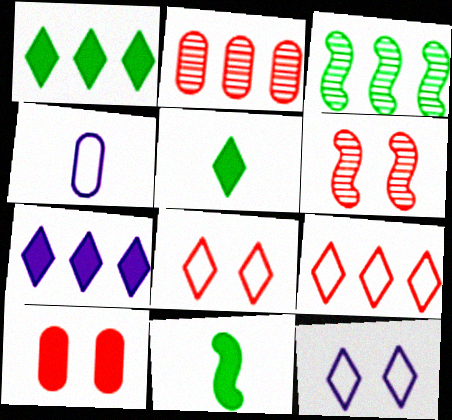[[1, 4, 6], 
[2, 11, 12], 
[6, 8, 10], 
[7, 10, 11]]